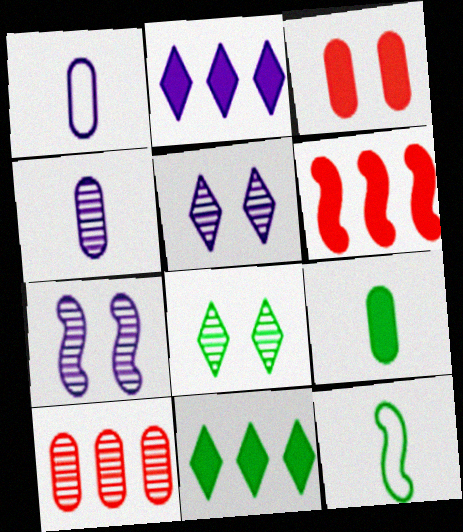[[1, 2, 7], 
[1, 6, 8], 
[6, 7, 12]]